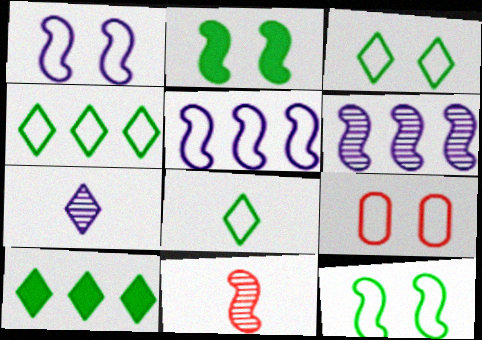[[1, 3, 9], 
[2, 5, 11], 
[3, 4, 8], 
[5, 8, 9]]